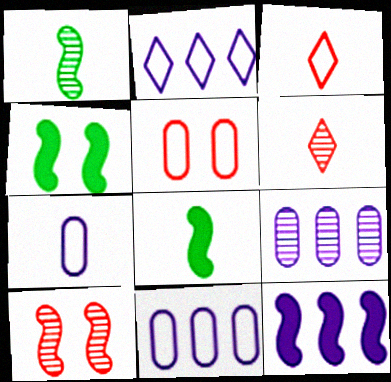[[2, 9, 12], 
[3, 4, 9], 
[4, 6, 11], 
[6, 7, 8]]